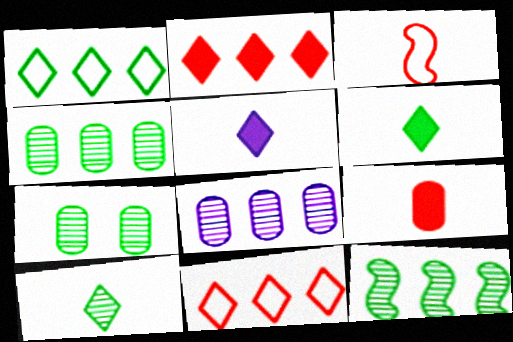[[7, 10, 12]]